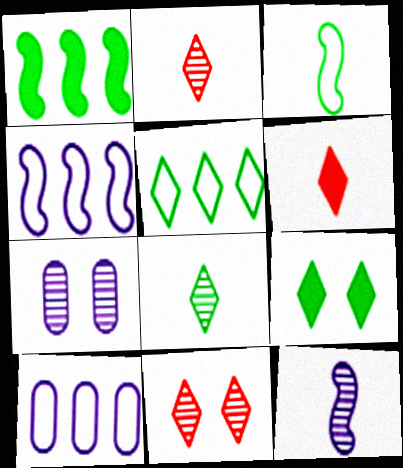[[5, 8, 9]]